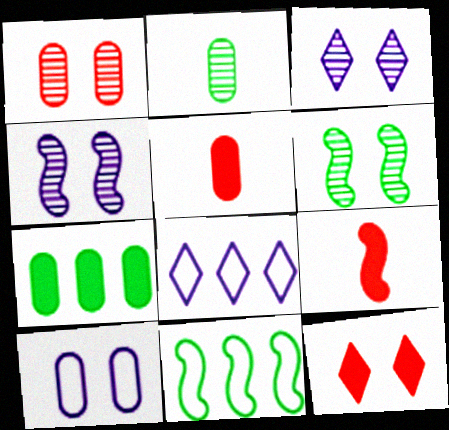[[1, 3, 6], 
[3, 5, 11], 
[4, 9, 11], 
[5, 6, 8], 
[6, 10, 12]]